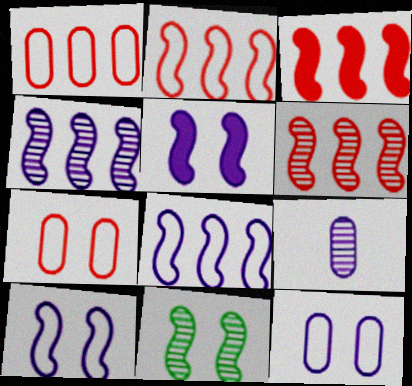[[2, 3, 6]]